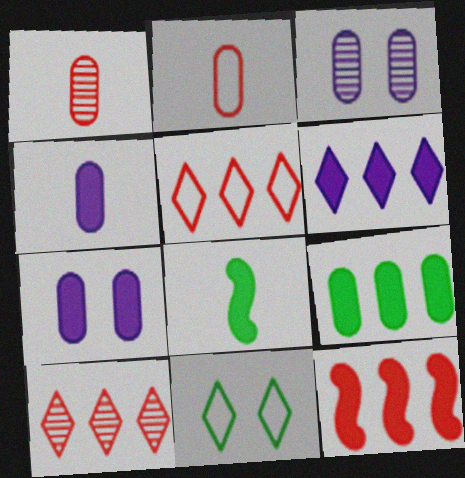[[2, 3, 9], 
[3, 5, 8], 
[6, 9, 12]]